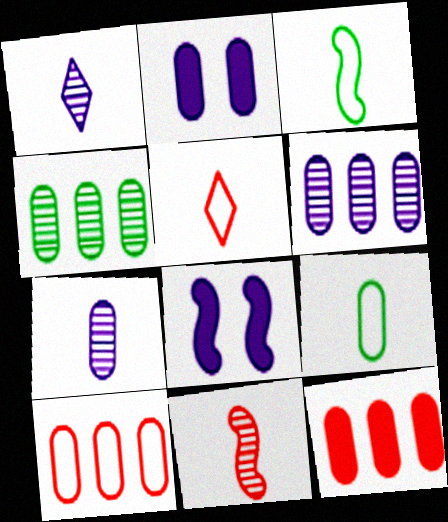[[4, 5, 8]]